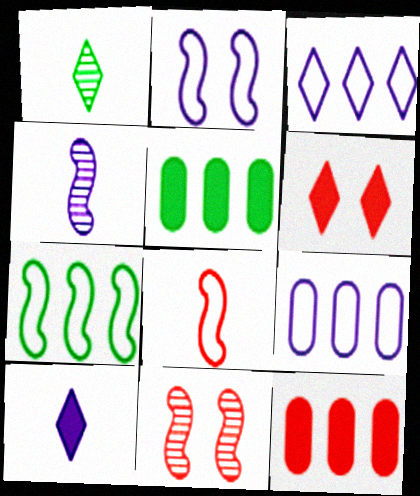[[1, 2, 12], 
[1, 3, 6], 
[2, 7, 8]]